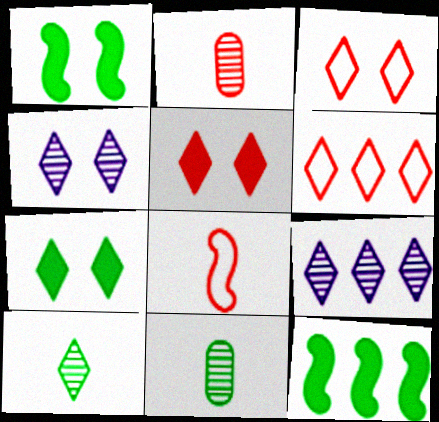[[3, 4, 7]]